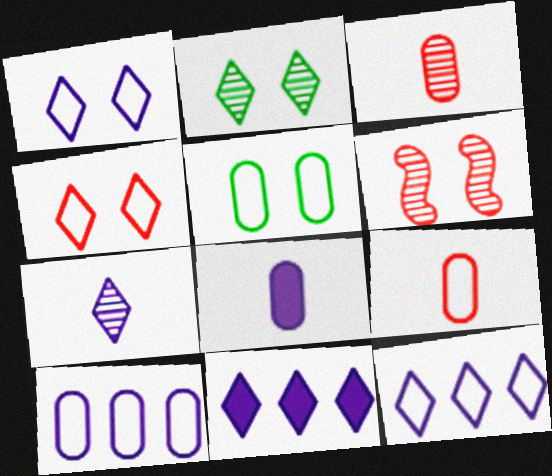[[1, 7, 11], 
[5, 9, 10]]